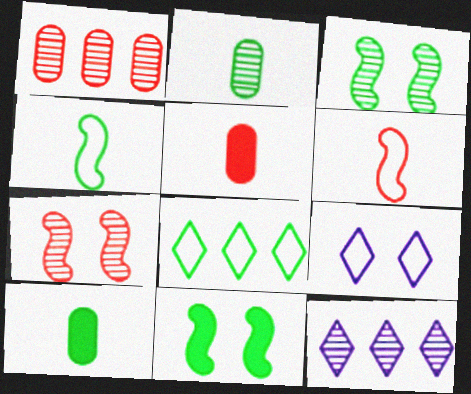[[2, 7, 12], 
[2, 8, 11], 
[3, 8, 10]]